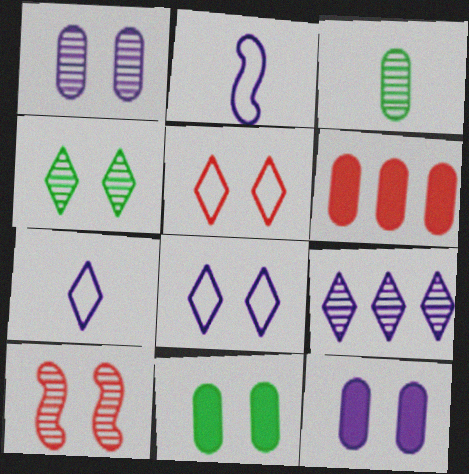[[1, 4, 10], 
[2, 4, 6], 
[2, 9, 12], 
[3, 9, 10], 
[8, 10, 11]]